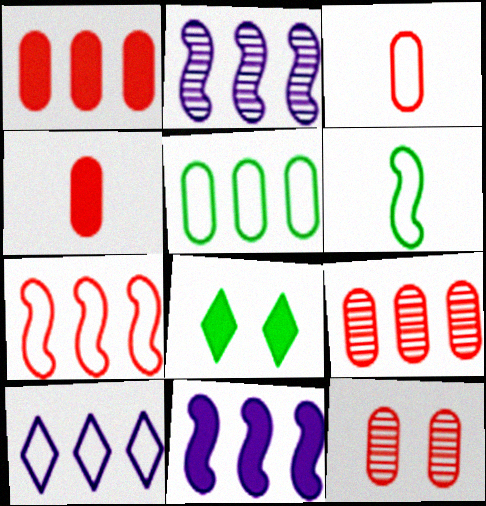[[1, 3, 12], 
[2, 3, 8], 
[4, 8, 11], 
[5, 7, 10]]